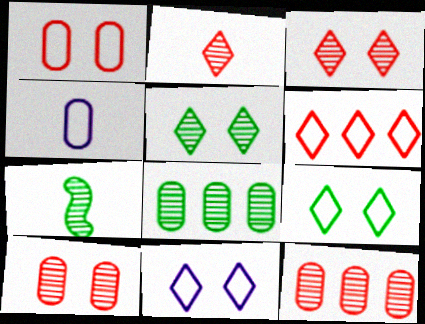[[5, 7, 8]]